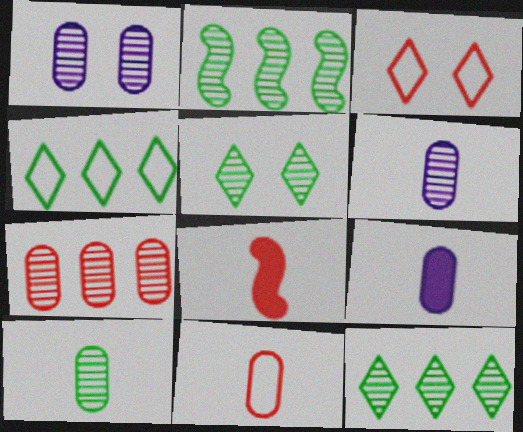[[1, 4, 8], 
[1, 7, 10], 
[2, 3, 9], 
[2, 5, 10], 
[3, 7, 8], 
[9, 10, 11]]